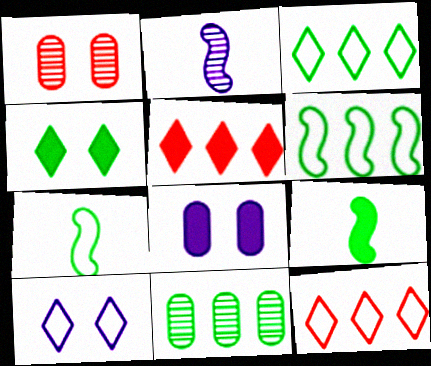[[4, 7, 11], 
[5, 8, 9]]